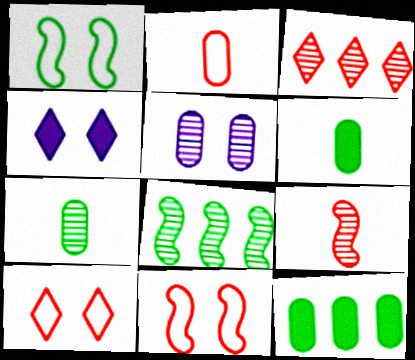[[2, 4, 8], 
[2, 5, 12]]